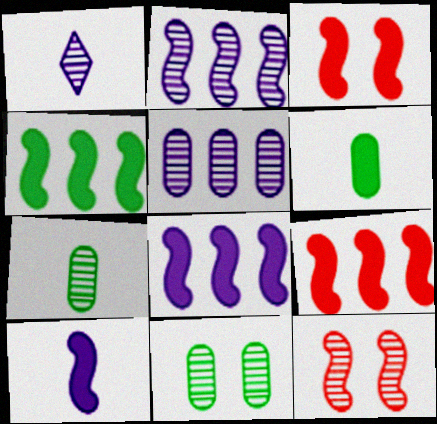[[3, 4, 10], 
[4, 8, 9]]